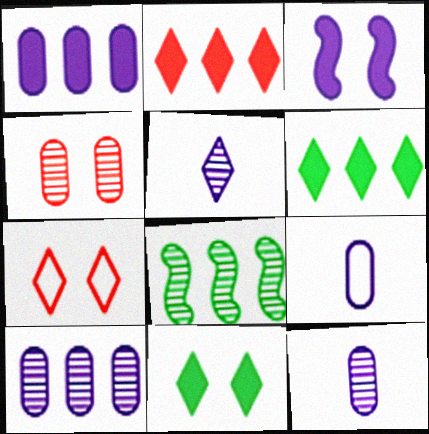[[4, 5, 8], 
[5, 6, 7]]